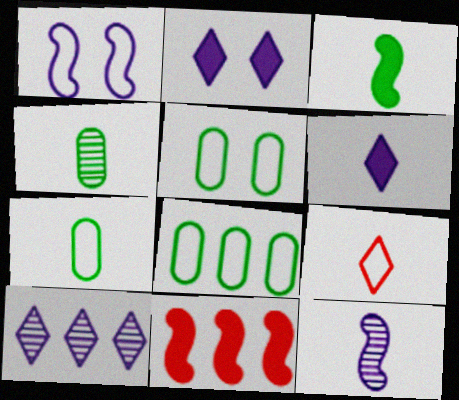[[1, 8, 9], 
[5, 7, 8], 
[8, 10, 11]]